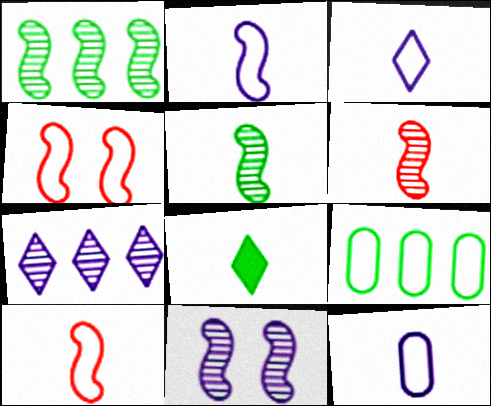[[1, 6, 11], 
[2, 3, 12], 
[3, 4, 9], 
[6, 8, 12]]